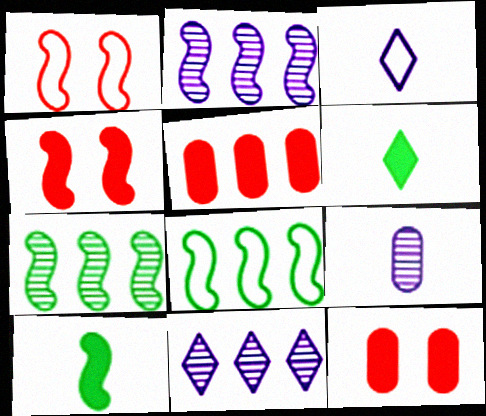[[1, 2, 10], 
[3, 7, 12], 
[5, 8, 11]]